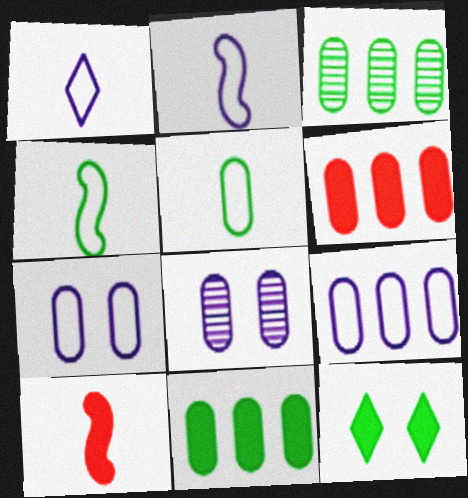[[3, 4, 12], 
[3, 6, 9], 
[5, 6, 8]]